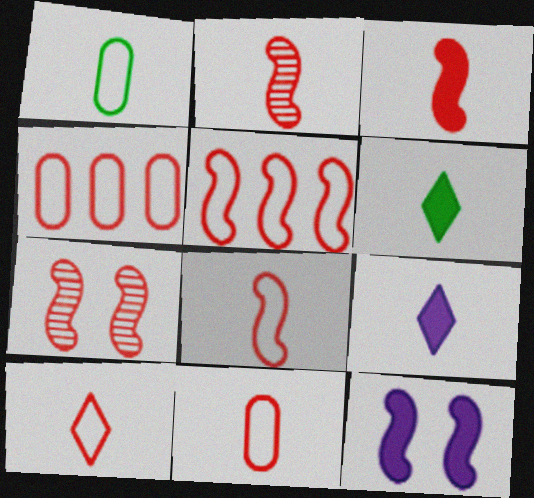[[1, 2, 9], 
[2, 3, 8], 
[3, 5, 7], 
[8, 10, 11]]